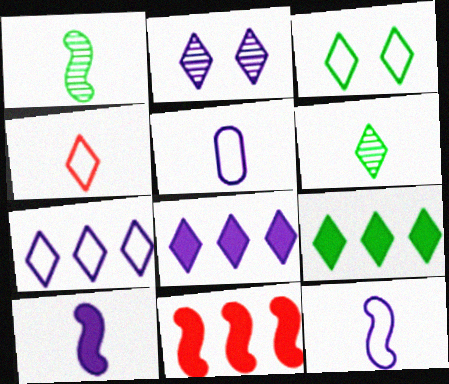[[2, 4, 9], 
[3, 4, 7], 
[3, 6, 9]]